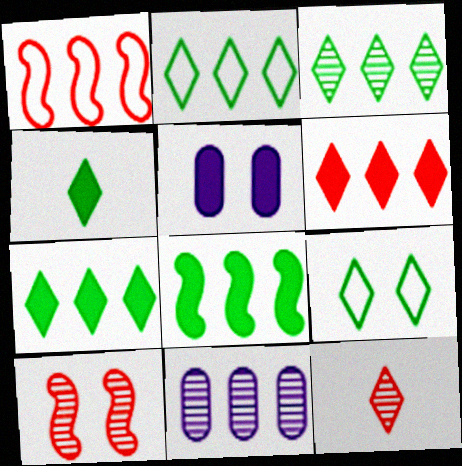[[1, 7, 11], 
[2, 3, 7], 
[3, 4, 9], 
[5, 9, 10]]